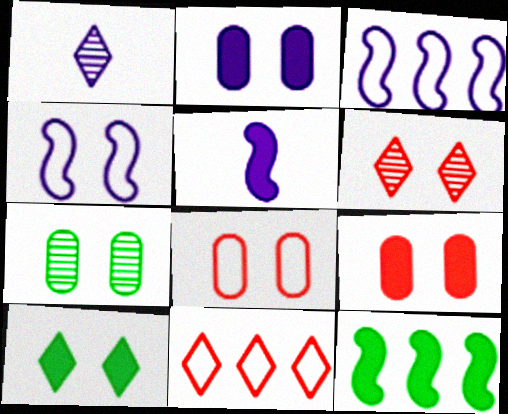[[1, 2, 3], 
[1, 8, 12], 
[1, 10, 11], 
[2, 7, 8], 
[5, 7, 11]]